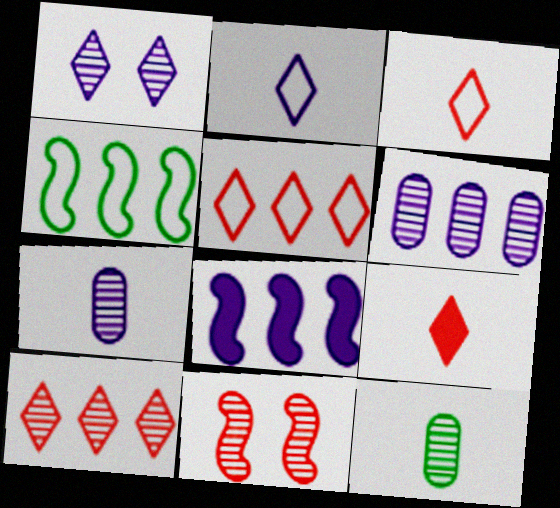[]